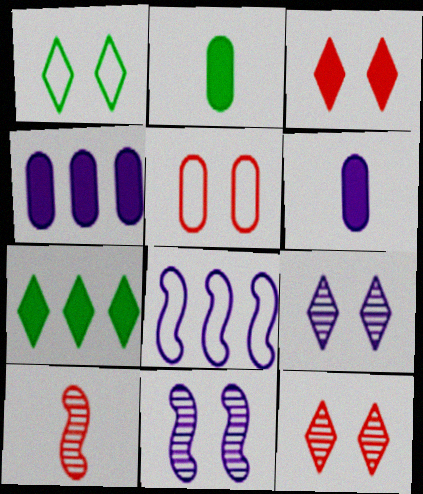[[1, 3, 9], 
[1, 4, 10], 
[2, 8, 12], 
[6, 8, 9]]